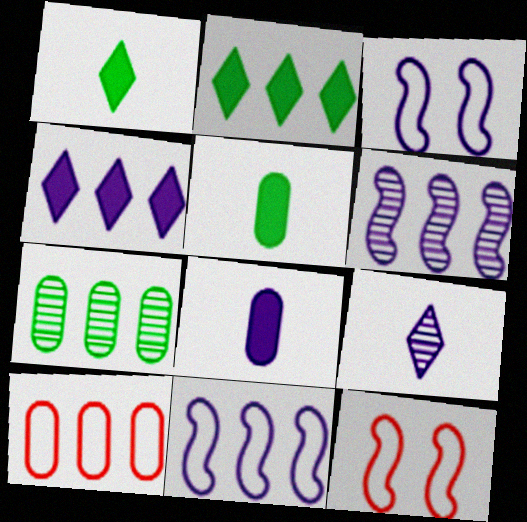[[2, 6, 10]]